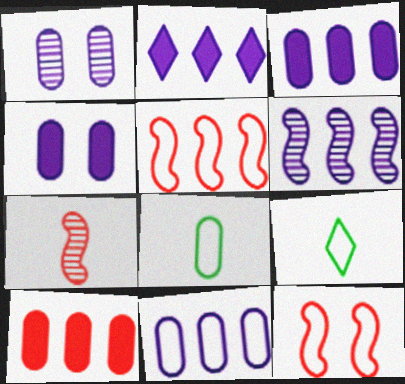[[1, 8, 10], 
[2, 6, 11], 
[9, 11, 12]]